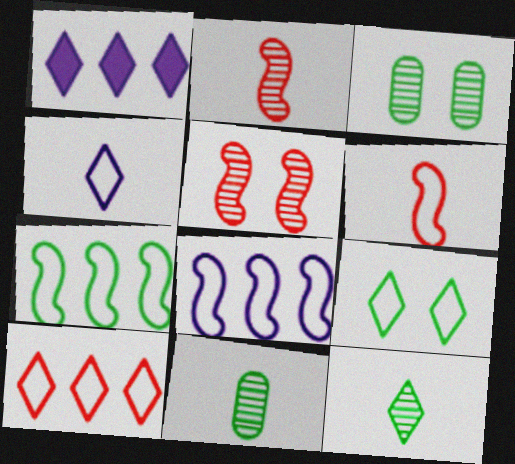[[1, 3, 6], 
[4, 9, 10]]